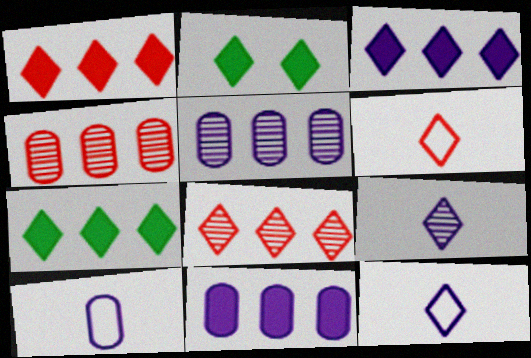[[1, 3, 7], 
[2, 8, 12]]